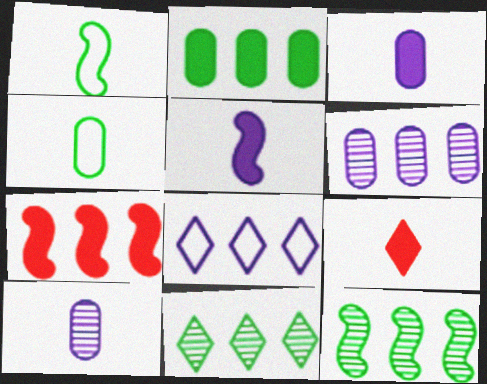[[1, 9, 10]]